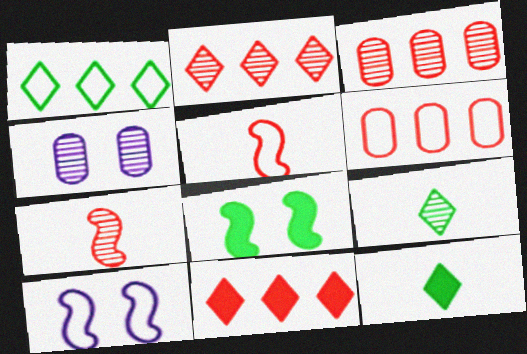[[3, 10, 12]]